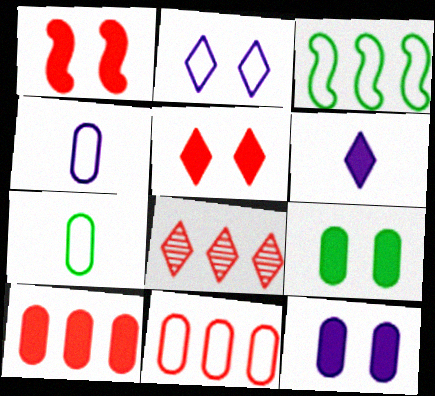[]